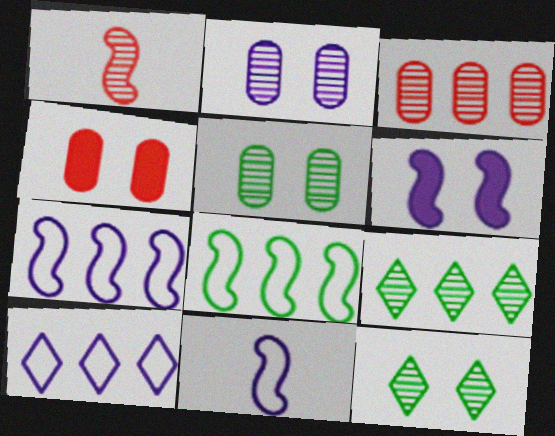[[1, 2, 9], 
[1, 6, 8], 
[4, 9, 11]]